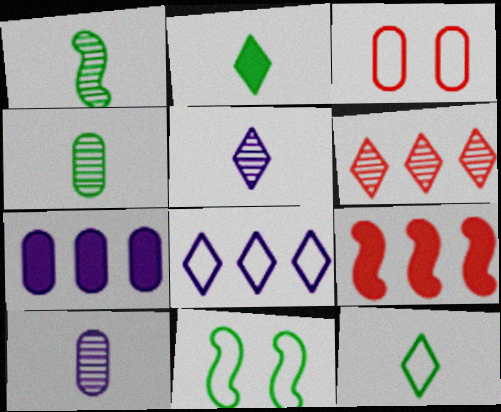[[3, 4, 7]]